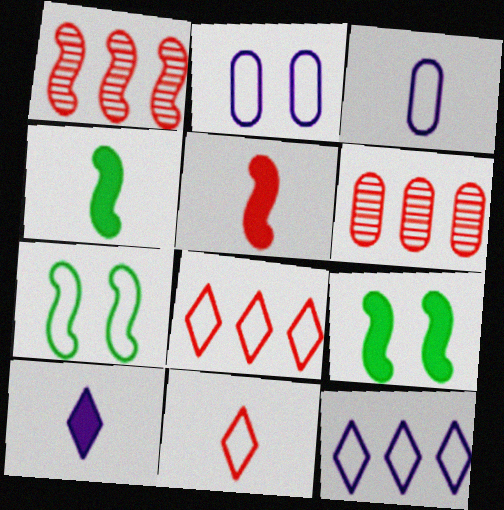[[3, 7, 8], 
[6, 7, 10]]